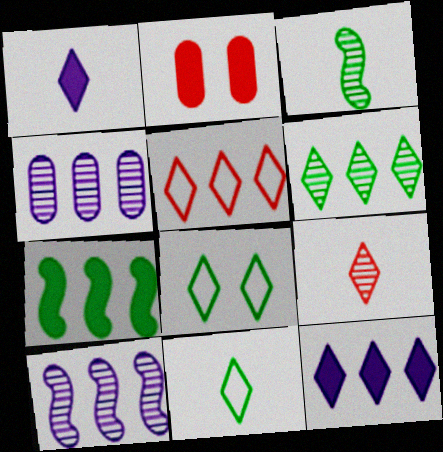[[1, 2, 7], 
[1, 9, 11], 
[2, 10, 11], 
[4, 5, 7], 
[5, 6, 12], 
[8, 9, 12]]